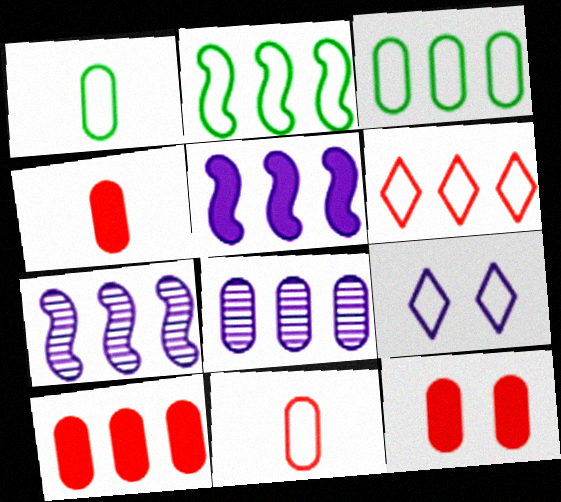[[1, 8, 12], 
[2, 9, 11], 
[3, 8, 10], 
[4, 10, 12]]